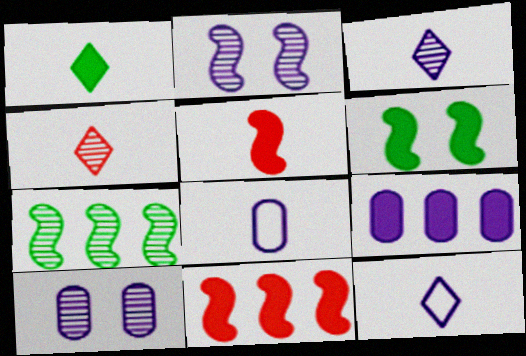[[1, 4, 12], 
[2, 9, 12], 
[4, 7, 10], 
[8, 9, 10]]